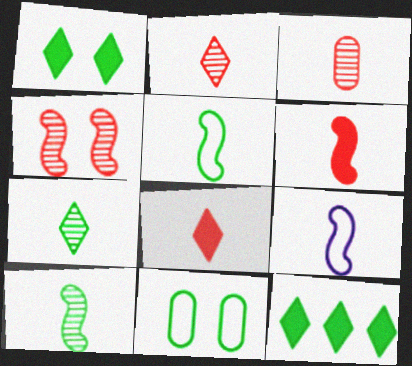[[6, 9, 10], 
[10, 11, 12]]